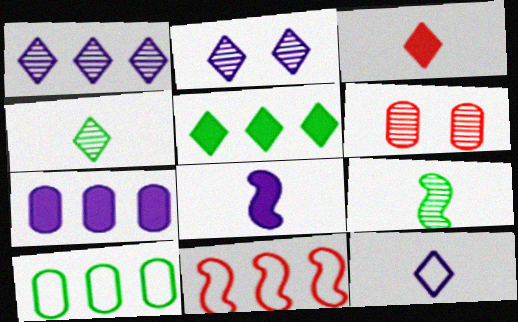[[1, 6, 9], 
[3, 4, 12], 
[3, 6, 11]]